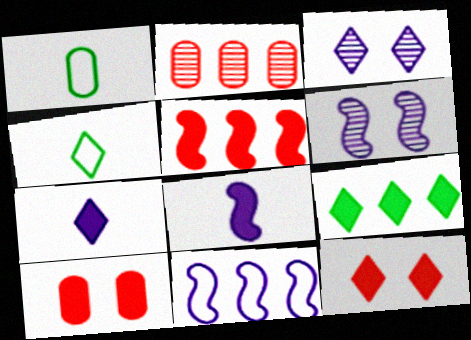[[1, 3, 5], 
[2, 9, 11], 
[6, 8, 11], 
[7, 9, 12], 
[8, 9, 10]]